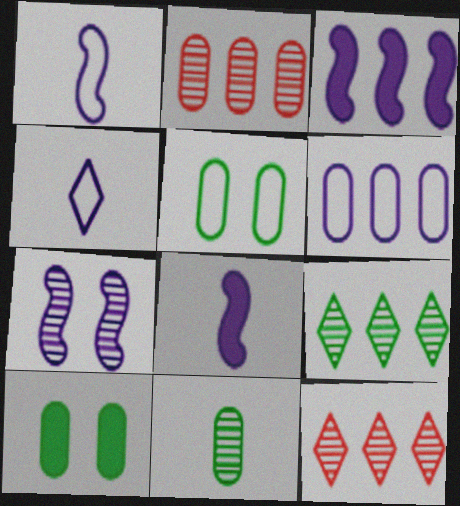[[1, 3, 7], 
[1, 10, 12], 
[5, 8, 12], 
[7, 11, 12]]